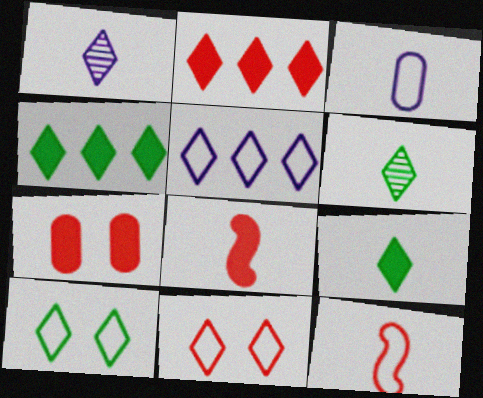[[1, 2, 10], 
[1, 4, 11], 
[2, 7, 8], 
[3, 6, 8], 
[4, 6, 10]]